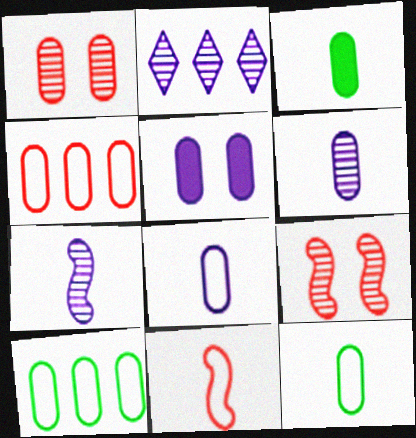[]